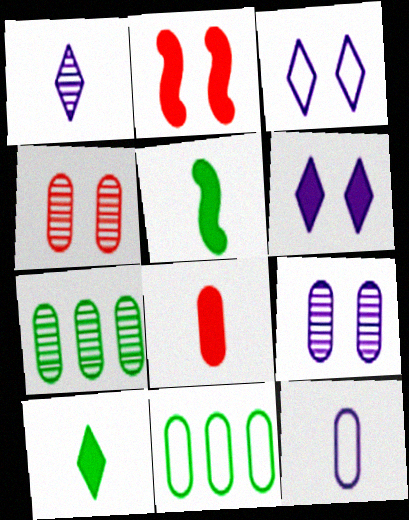[[1, 2, 11], 
[8, 9, 11]]